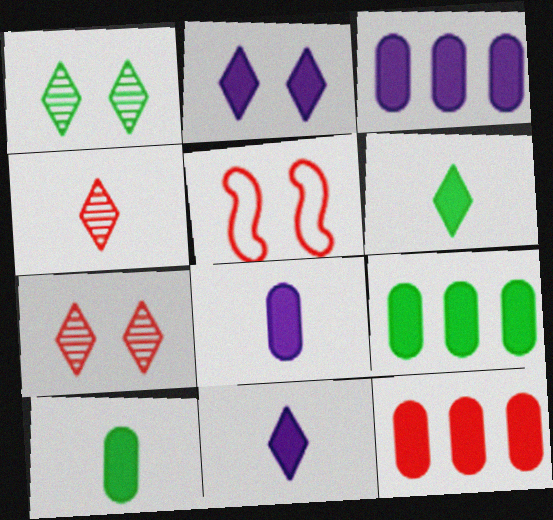[[3, 9, 12], 
[4, 5, 12]]